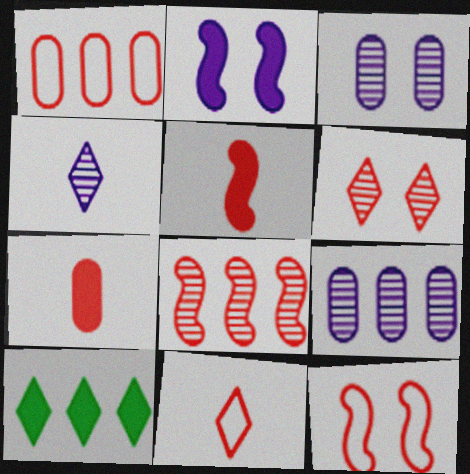[[1, 5, 6], 
[1, 11, 12], 
[2, 7, 10], 
[5, 8, 12]]